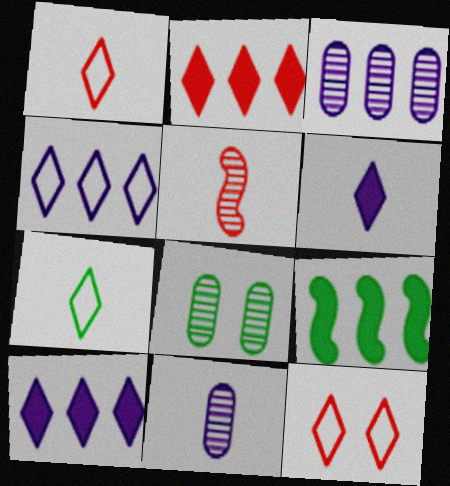[[4, 7, 12], 
[7, 8, 9], 
[9, 11, 12]]